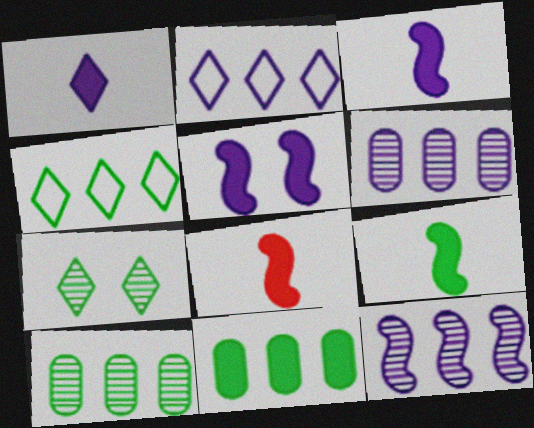[[3, 8, 9]]